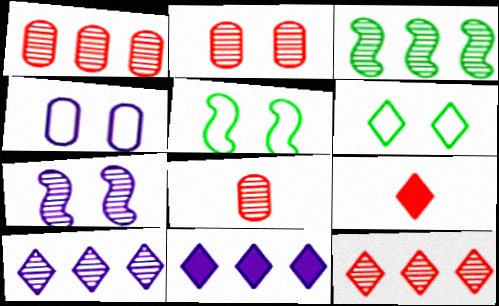[[1, 2, 8], 
[1, 3, 10], 
[3, 4, 9], 
[5, 8, 11], 
[6, 9, 10]]